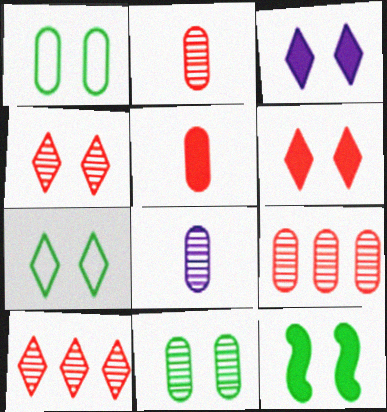[[3, 4, 7], 
[7, 11, 12], 
[8, 9, 11]]